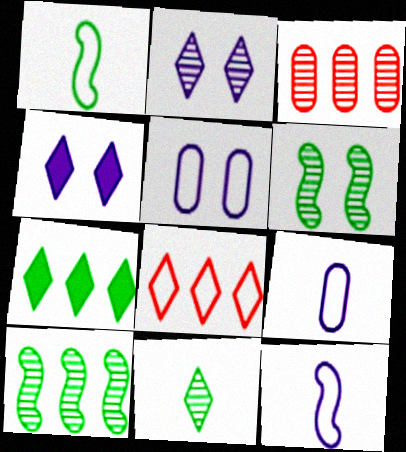[[1, 3, 4], 
[1, 5, 8], 
[4, 8, 11]]